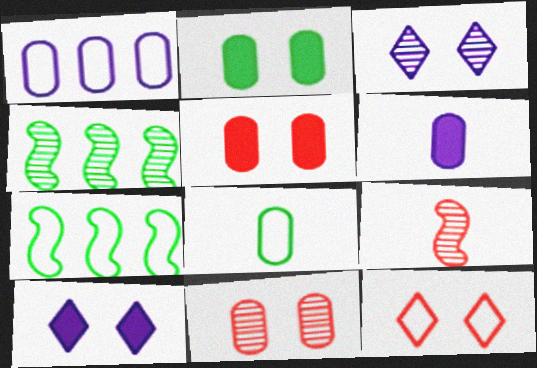[[4, 6, 12]]